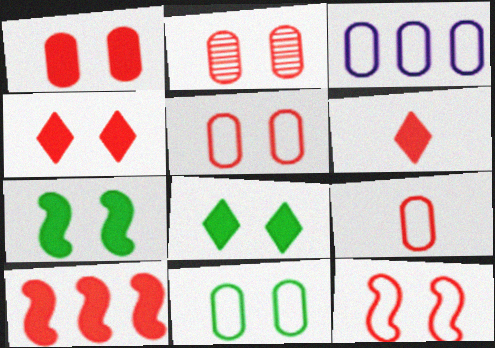[[1, 2, 5], 
[1, 6, 10], 
[2, 4, 12], 
[3, 9, 11]]